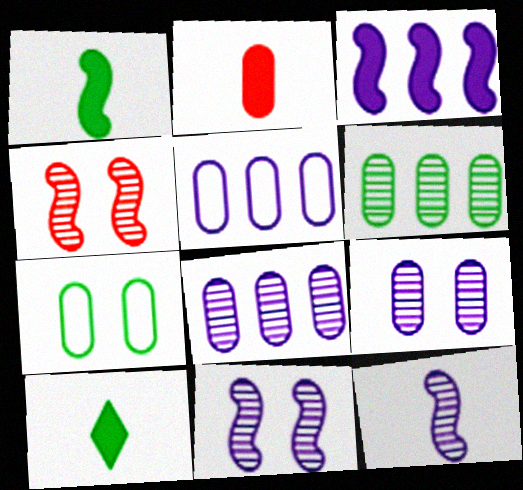[[2, 7, 8], 
[4, 5, 10]]